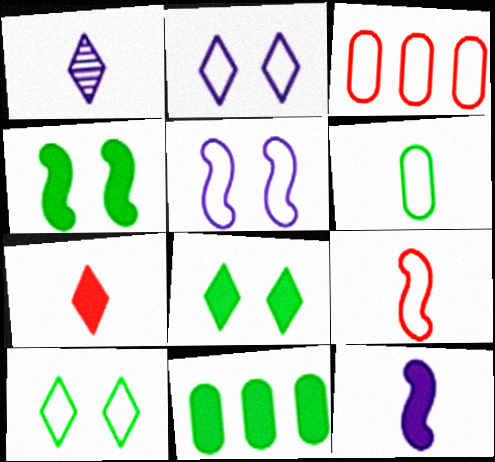[[1, 3, 4]]